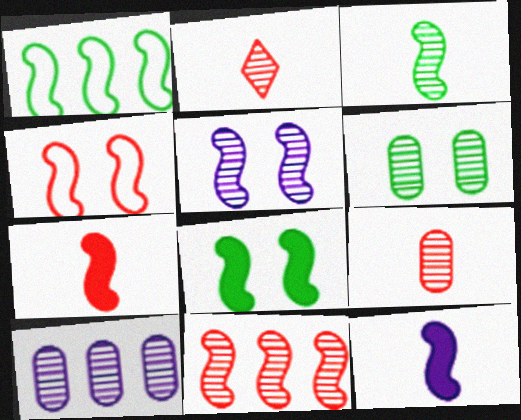[[1, 3, 8], 
[1, 5, 7], 
[3, 5, 11], 
[4, 5, 8], 
[4, 7, 11], 
[6, 9, 10]]